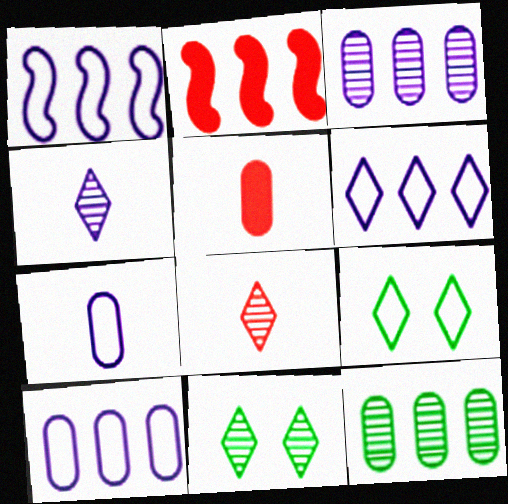[[1, 5, 11], 
[1, 6, 10], 
[2, 6, 12], 
[2, 7, 11]]